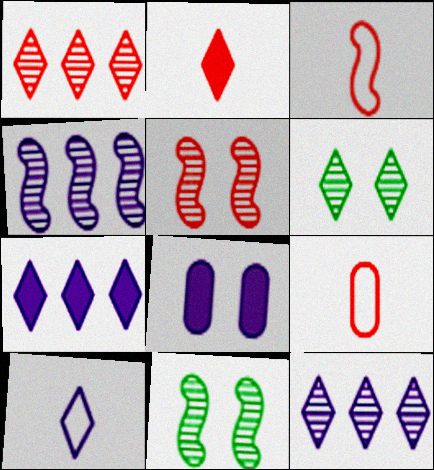[[4, 8, 10], 
[7, 9, 11]]